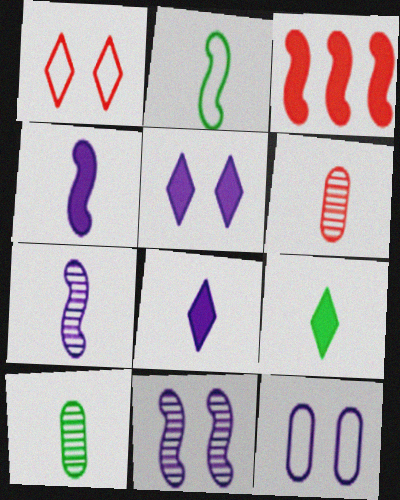[[1, 3, 6], 
[2, 3, 11], 
[2, 6, 8], 
[2, 9, 10], 
[5, 11, 12]]